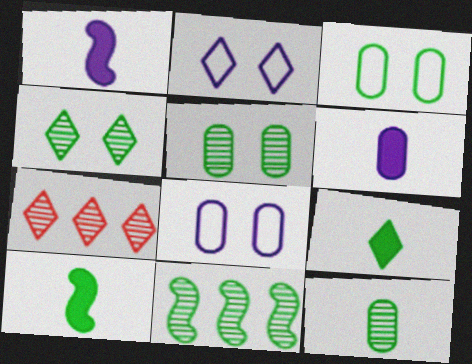[[1, 3, 7], 
[2, 7, 9], 
[3, 9, 11], 
[4, 11, 12], 
[7, 8, 10]]